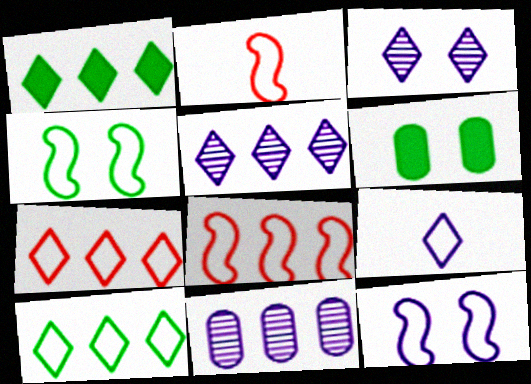[[1, 5, 7], 
[1, 8, 11], 
[2, 5, 6]]